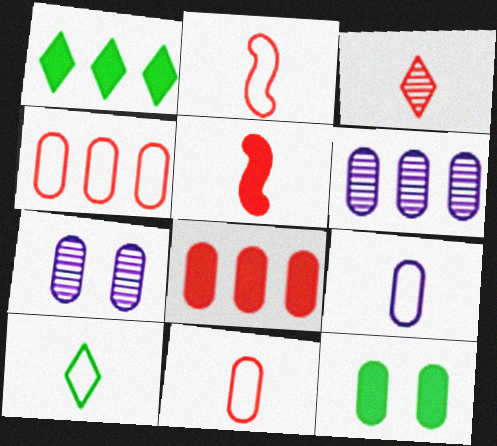[[1, 2, 7], 
[2, 9, 10], 
[3, 5, 11], 
[6, 11, 12]]